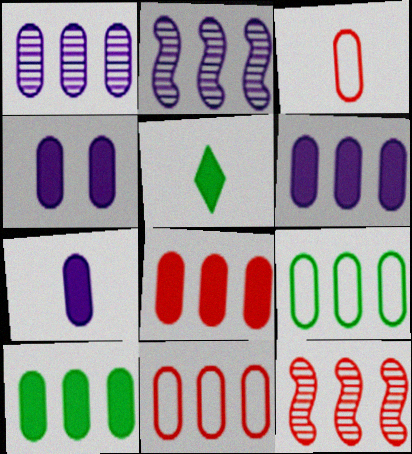[[1, 8, 9], 
[1, 10, 11], 
[4, 6, 7], 
[6, 8, 10]]